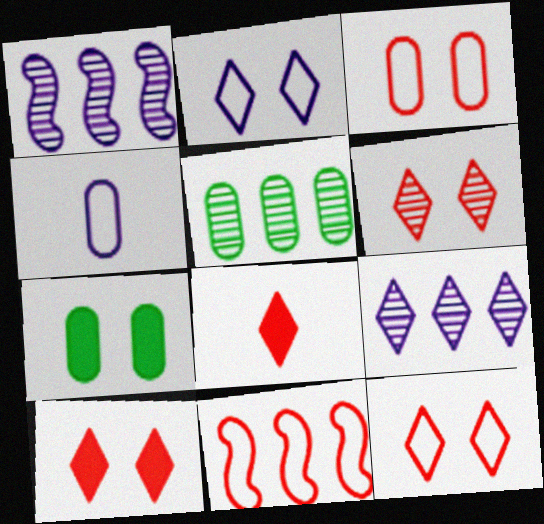[[6, 10, 12]]